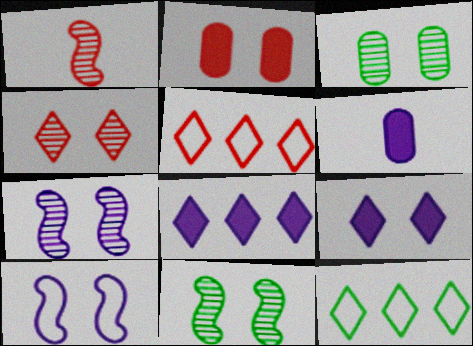[[1, 2, 5], 
[3, 4, 7], 
[5, 6, 11]]